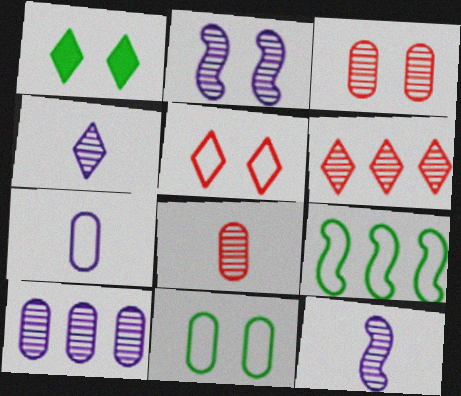[[2, 4, 10], 
[5, 7, 9]]